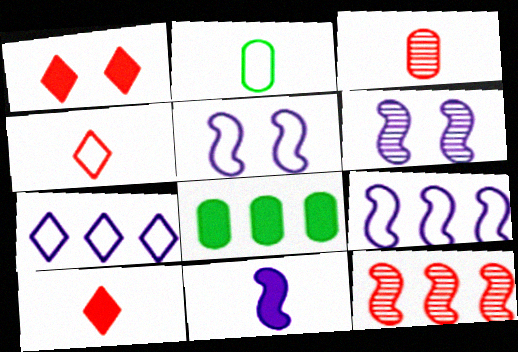[[1, 8, 11], 
[4, 6, 8], 
[6, 9, 11], 
[7, 8, 12]]